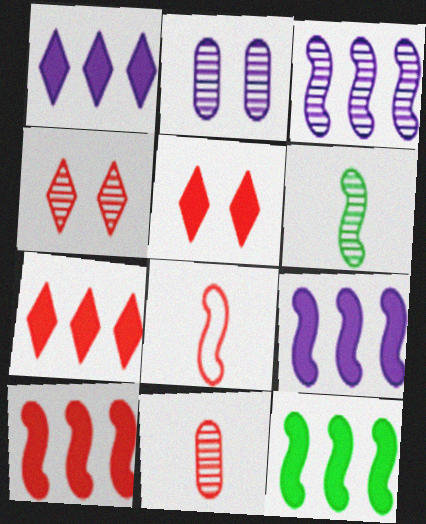[[9, 10, 12]]